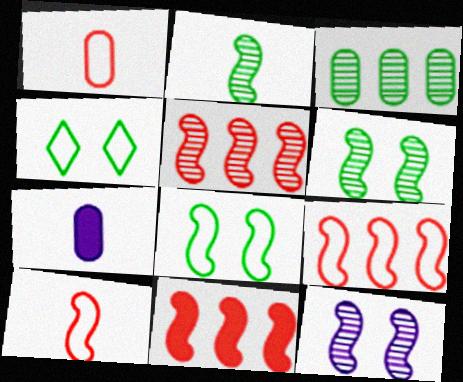[[2, 5, 12], 
[4, 5, 7], 
[5, 9, 11]]